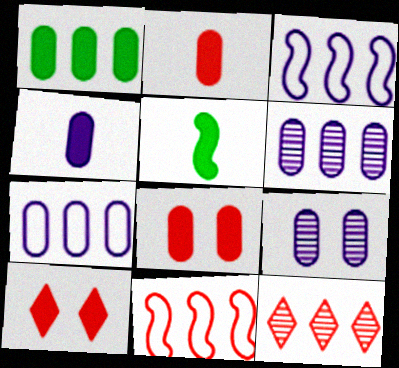[[1, 3, 12], 
[1, 4, 8], 
[4, 7, 9]]